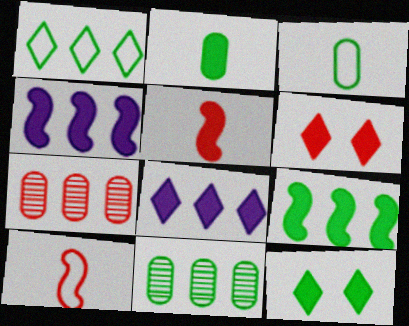[[1, 4, 7], 
[1, 9, 11], 
[2, 4, 6], 
[2, 9, 12], 
[6, 7, 10]]